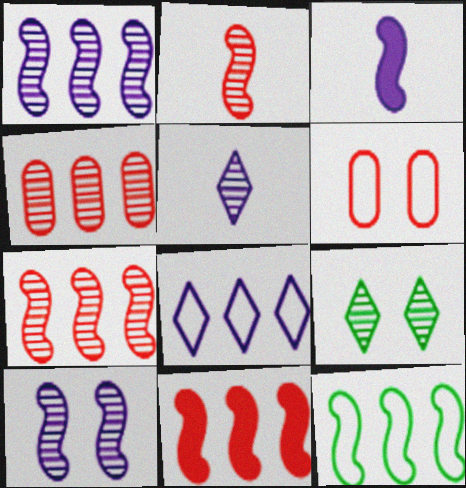[[1, 11, 12]]